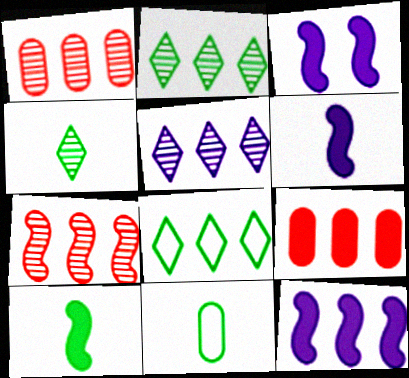[[1, 8, 12], 
[3, 6, 12], 
[4, 10, 11]]